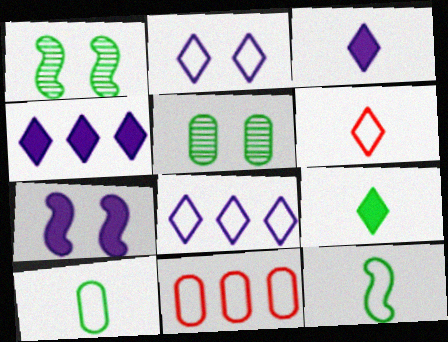[[1, 3, 11], 
[2, 11, 12]]